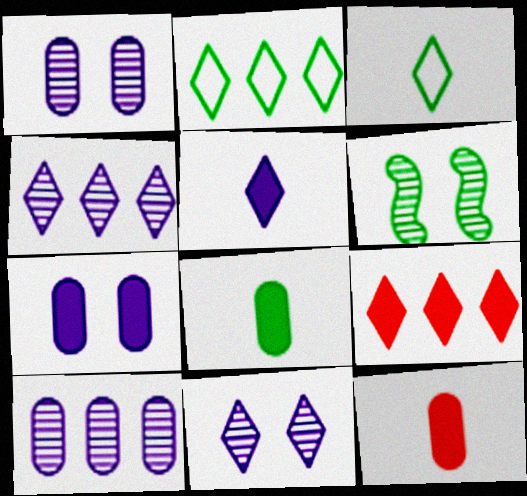[[2, 4, 9], 
[2, 6, 8], 
[3, 9, 11]]